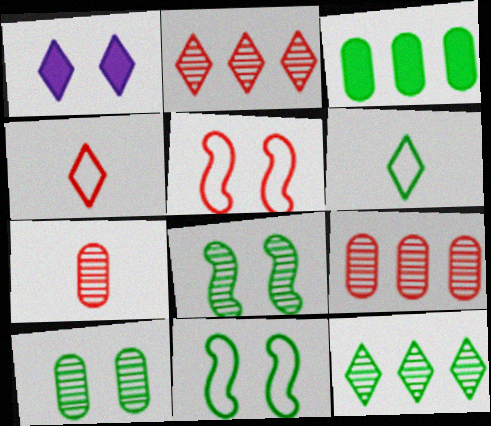[[1, 2, 6], 
[1, 4, 12], 
[1, 5, 10], 
[3, 6, 8]]